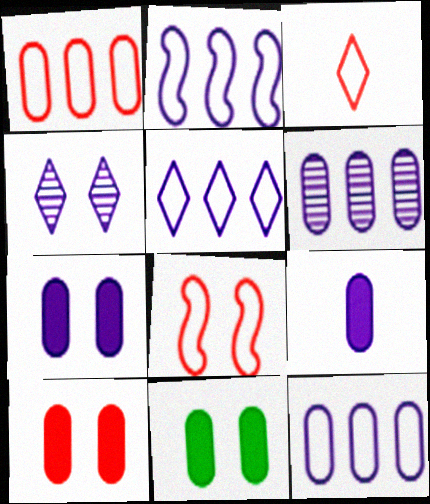[[1, 3, 8], 
[2, 4, 9], 
[2, 5, 12], 
[4, 8, 11], 
[7, 10, 11]]